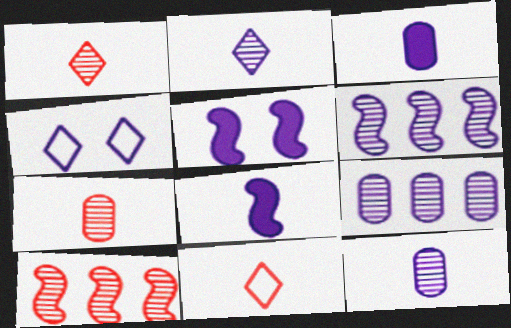[[3, 4, 6], 
[4, 8, 9]]